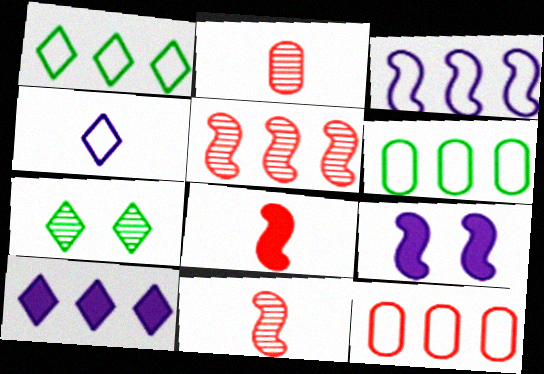[[1, 2, 9], 
[1, 3, 12], 
[5, 6, 10]]